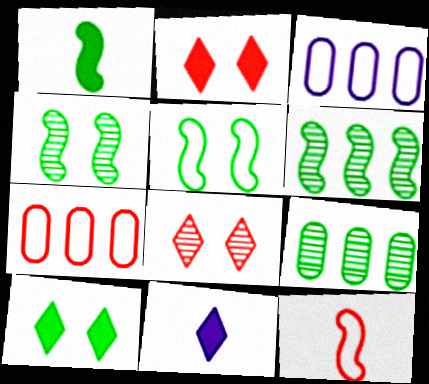[[1, 3, 8], 
[1, 5, 6], 
[4, 7, 11]]